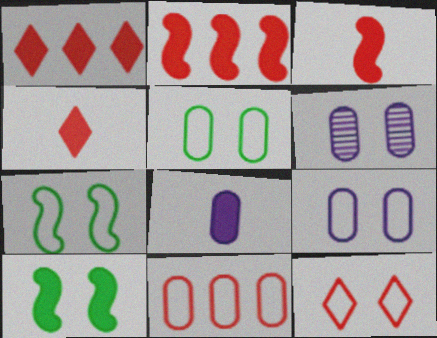[[1, 8, 10], 
[6, 10, 12], 
[7, 9, 12]]